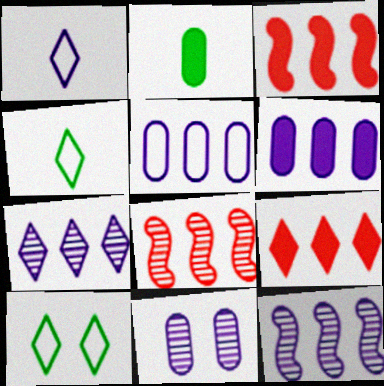[[3, 4, 11]]